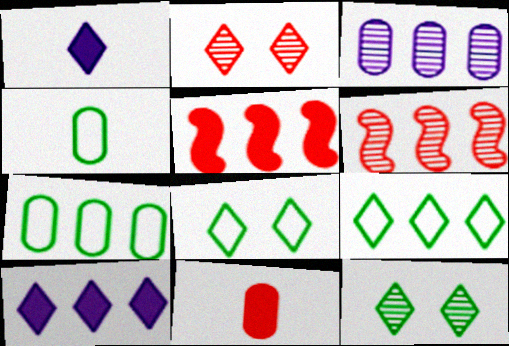[[1, 2, 9], 
[3, 5, 9], 
[6, 7, 10]]